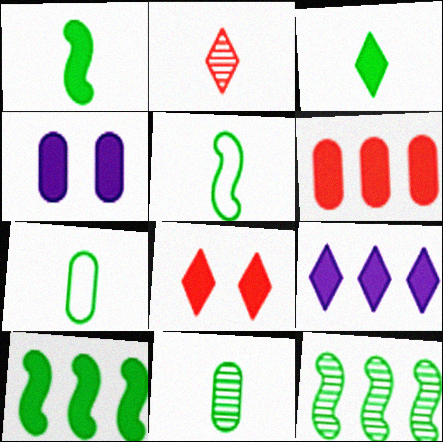[[3, 5, 11], 
[3, 8, 9], 
[6, 9, 10]]